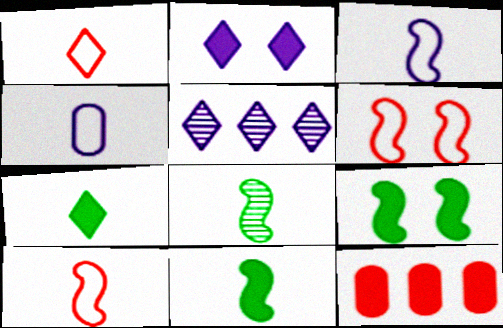[[2, 11, 12]]